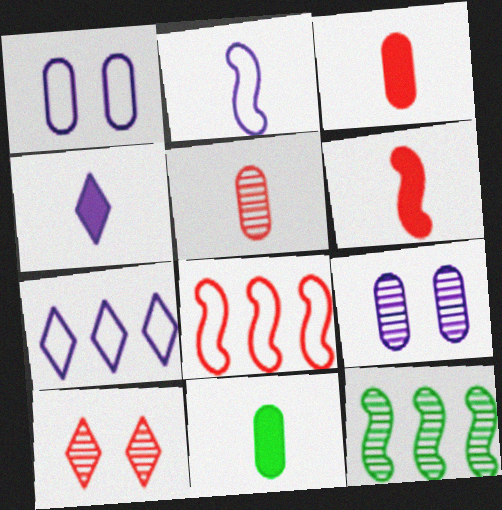[[1, 2, 7], 
[3, 8, 10], 
[4, 6, 11]]